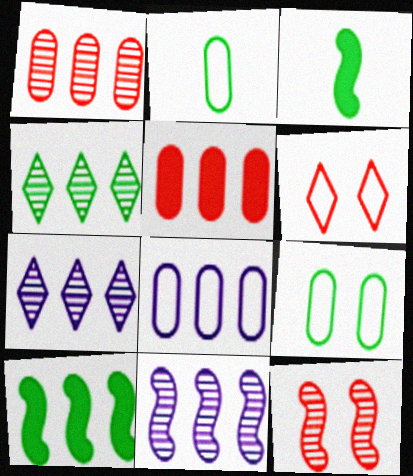[[1, 4, 11], 
[3, 4, 9]]